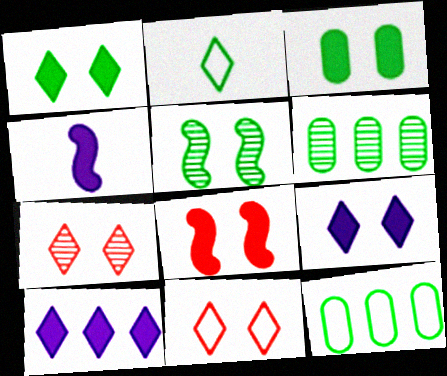[[2, 7, 10], 
[3, 8, 9], 
[4, 6, 11], 
[4, 7, 12]]